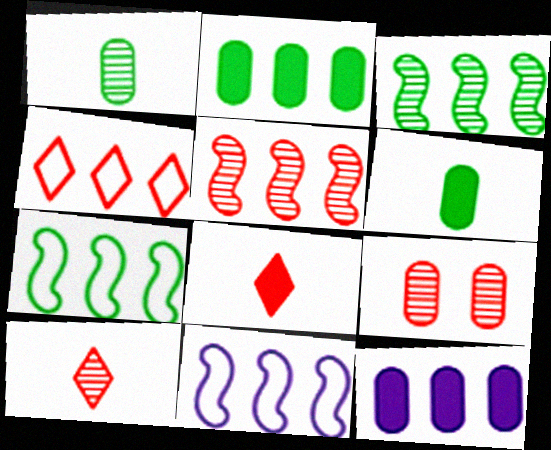[[3, 4, 12], 
[5, 9, 10]]